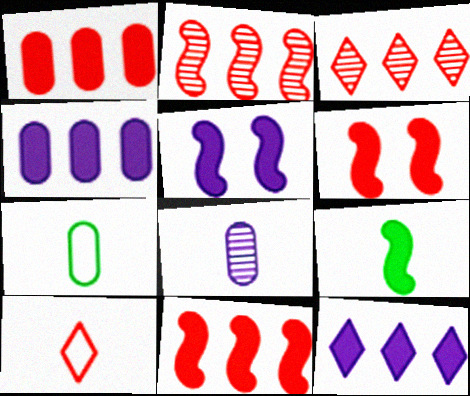[[3, 5, 7], 
[5, 9, 11], 
[8, 9, 10]]